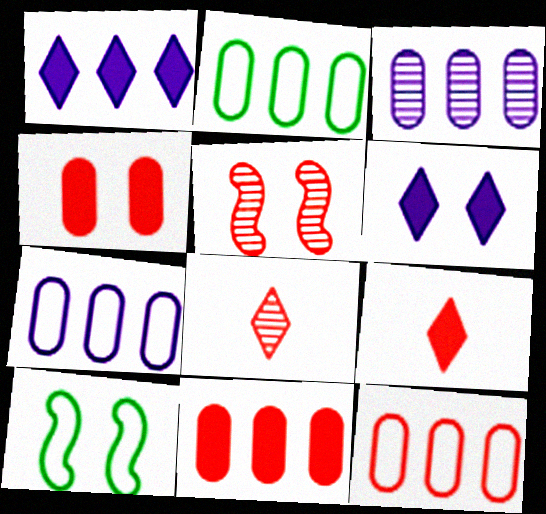[[2, 3, 11], 
[2, 7, 12], 
[3, 9, 10], 
[5, 9, 12]]